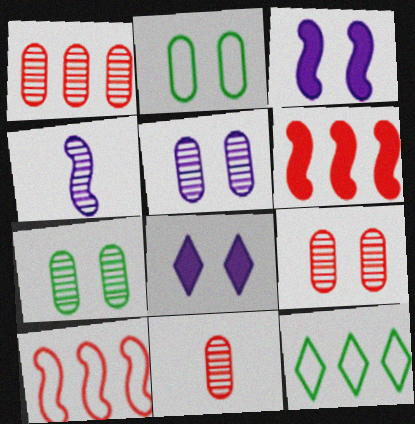[[1, 9, 11], 
[3, 11, 12], 
[5, 7, 9]]